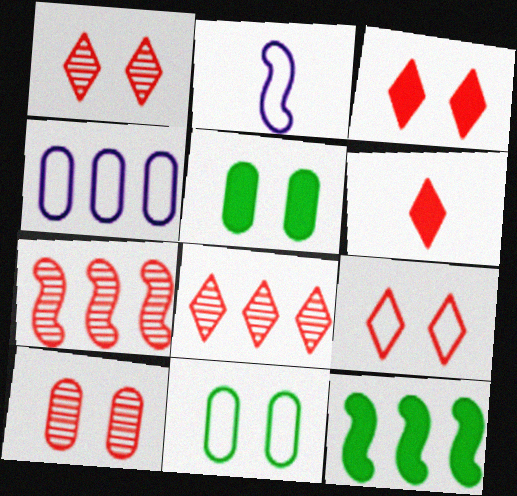[[1, 3, 9], 
[2, 5, 8], 
[4, 8, 12], 
[6, 8, 9]]